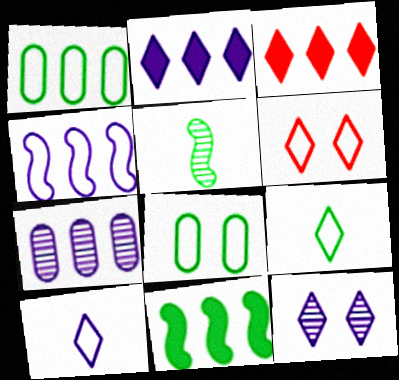[[2, 4, 7], 
[2, 10, 12], 
[3, 9, 12]]